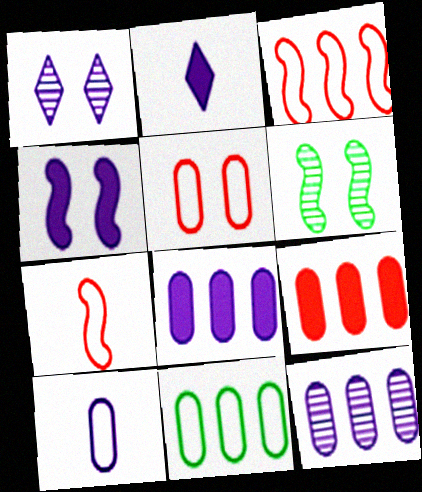[[2, 4, 8], 
[5, 10, 11], 
[9, 11, 12]]